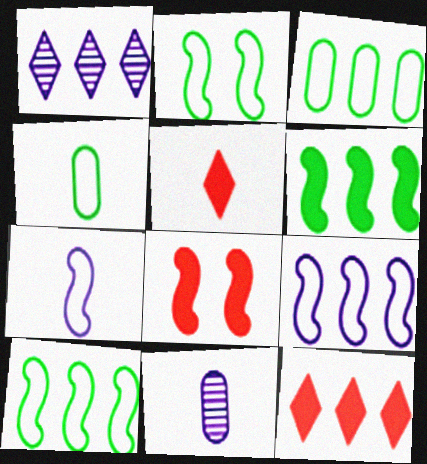[[1, 4, 8], 
[2, 11, 12]]